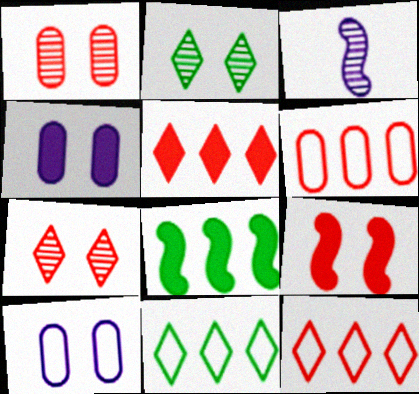[[2, 9, 10]]